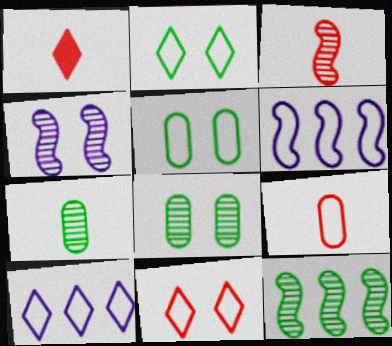[[1, 3, 9], 
[1, 6, 8], 
[2, 6, 9], 
[3, 4, 12]]